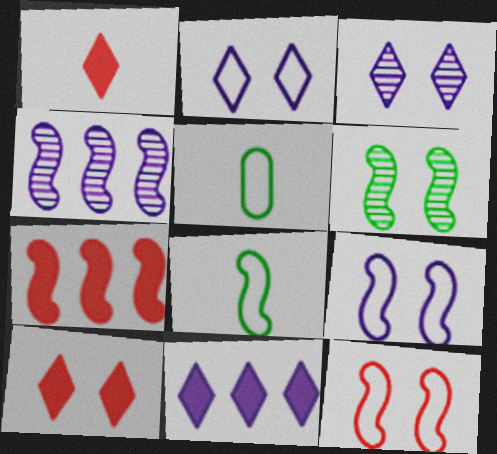[[3, 5, 7], 
[4, 5, 10]]